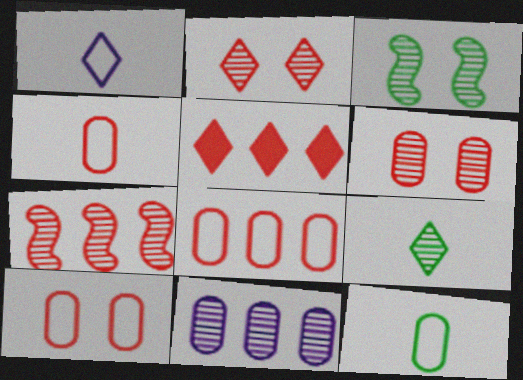[[4, 8, 10], 
[5, 7, 8]]